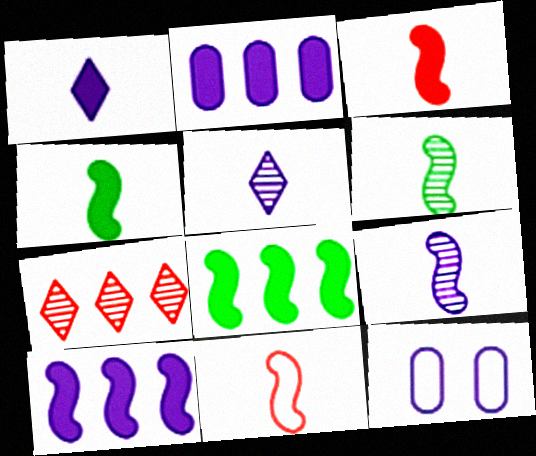[[4, 7, 12], 
[4, 9, 11], 
[5, 10, 12]]